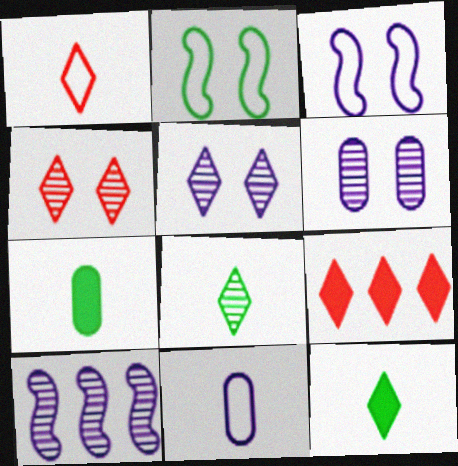[[1, 4, 9]]